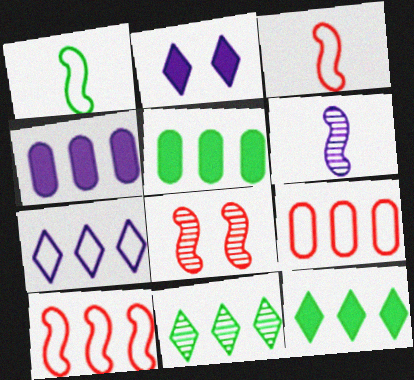[[4, 10, 11]]